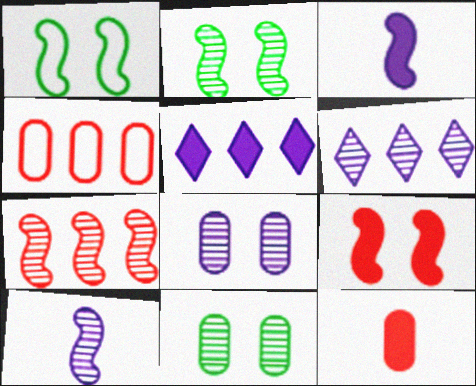[[1, 3, 7], 
[1, 6, 12], 
[2, 7, 10], 
[6, 8, 10]]